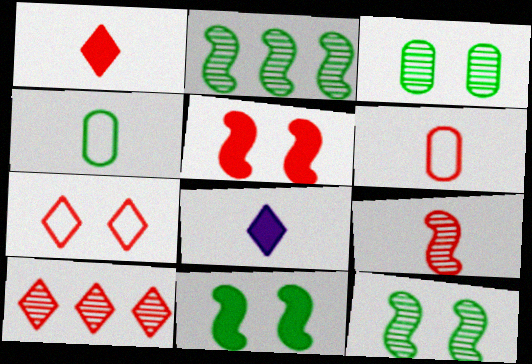[[1, 6, 9], 
[1, 7, 10], 
[4, 8, 9], 
[5, 6, 10]]